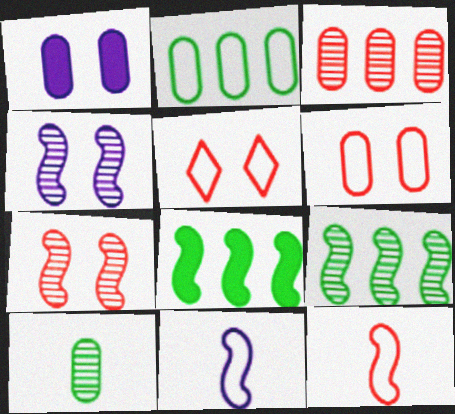[[2, 5, 11], 
[4, 8, 12], 
[7, 8, 11]]